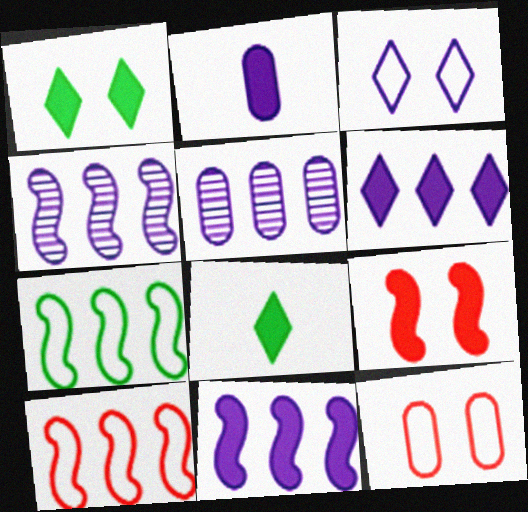[[2, 3, 4], 
[4, 8, 12]]